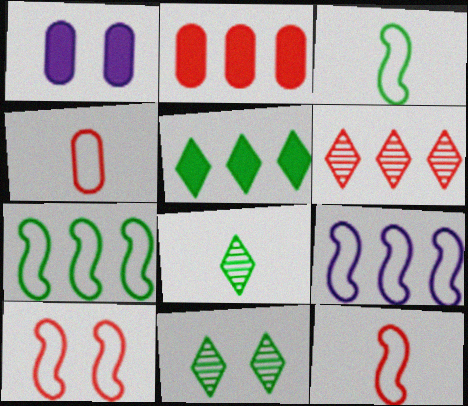[[1, 3, 6], 
[1, 10, 11], 
[3, 9, 10]]